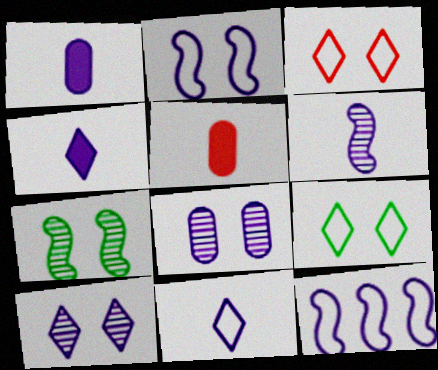[[1, 6, 11], 
[1, 10, 12], 
[4, 8, 12]]